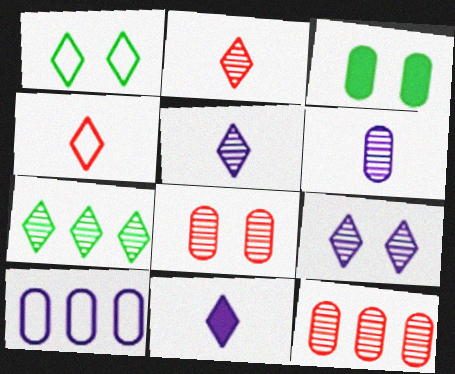[[2, 7, 9]]